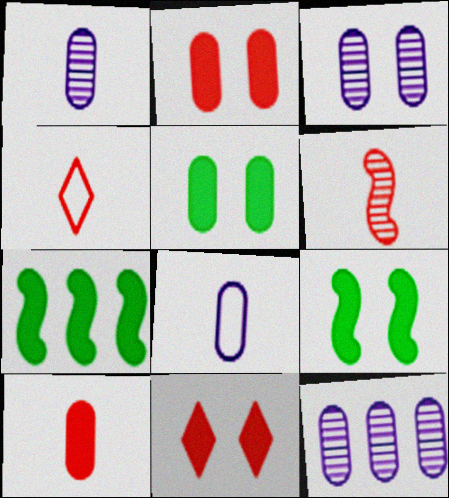[[1, 3, 12], 
[3, 4, 7], 
[4, 6, 10], 
[4, 9, 12]]